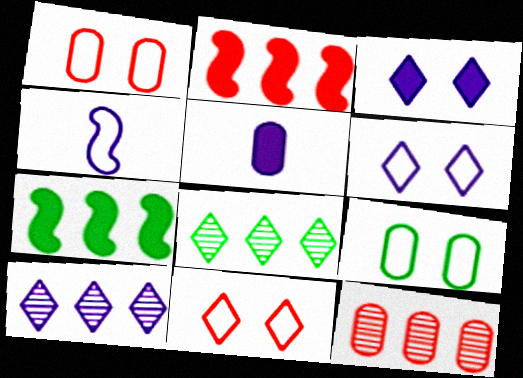[[5, 9, 12]]